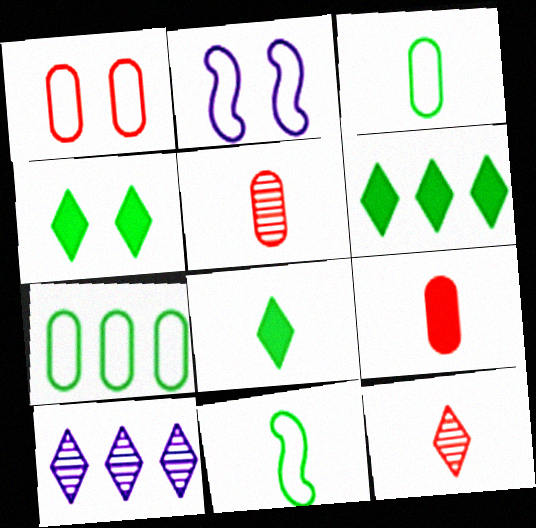[[2, 5, 6], 
[4, 6, 8]]